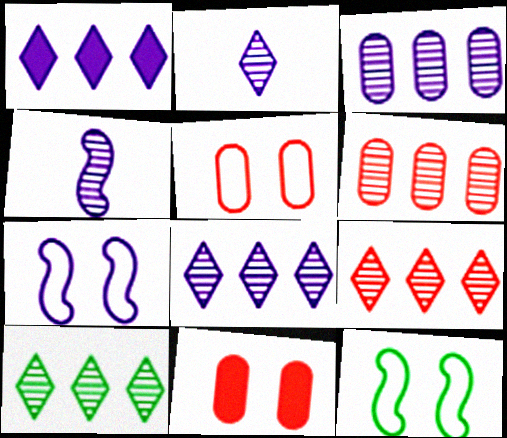[[8, 9, 10]]